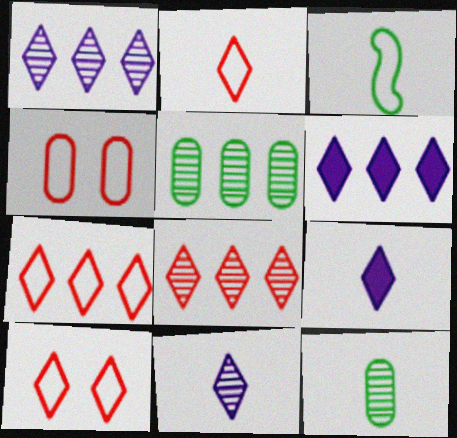[[2, 7, 10]]